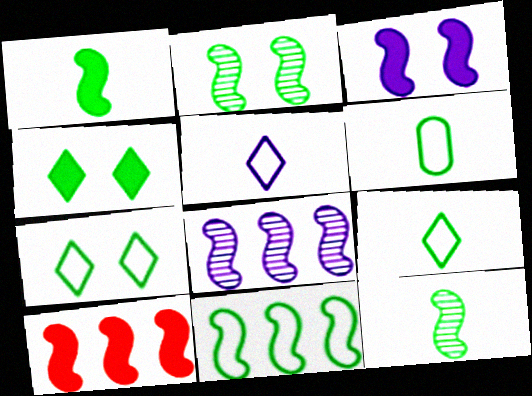[[1, 2, 11], 
[1, 3, 10], 
[6, 7, 11], 
[8, 10, 11]]